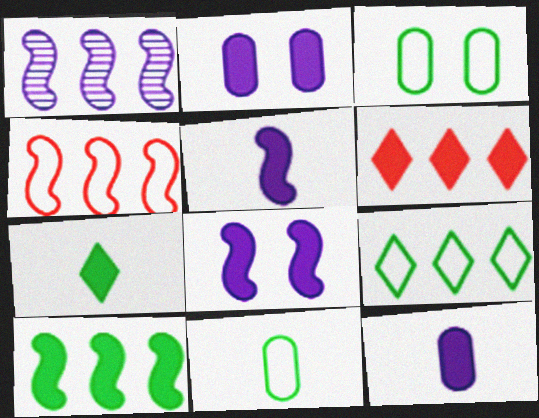[[1, 4, 10]]